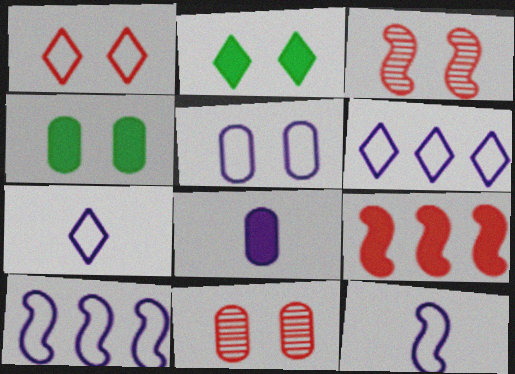[[2, 3, 5], 
[2, 8, 9], 
[4, 5, 11], 
[5, 6, 12], 
[5, 7, 10]]